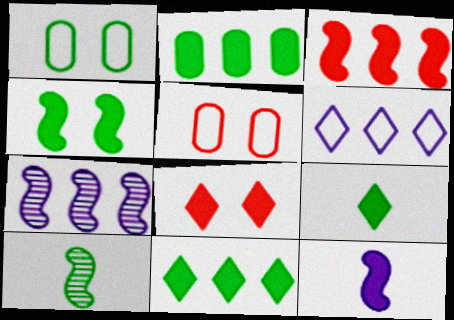[[1, 10, 11], 
[2, 4, 9], 
[2, 8, 12], 
[3, 4, 12], 
[5, 7, 9]]